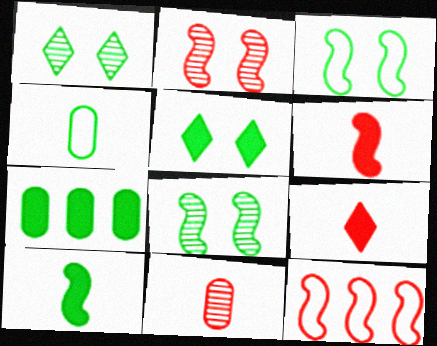[[2, 6, 12], 
[5, 7, 10]]